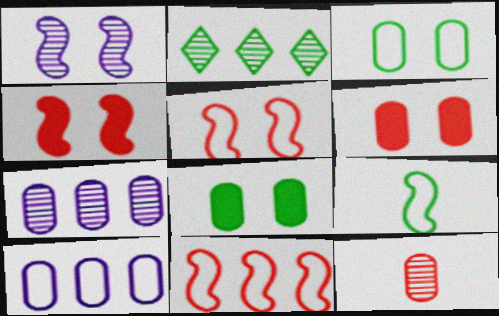[[1, 2, 12], 
[2, 8, 9], 
[8, 10, 12]]